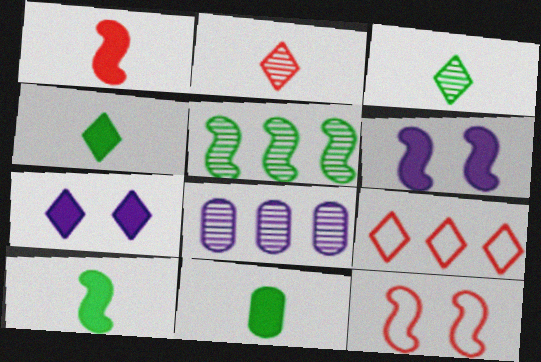[[3, 7, 9], 
[4, 8, 12], 
[4, 10, 11]]